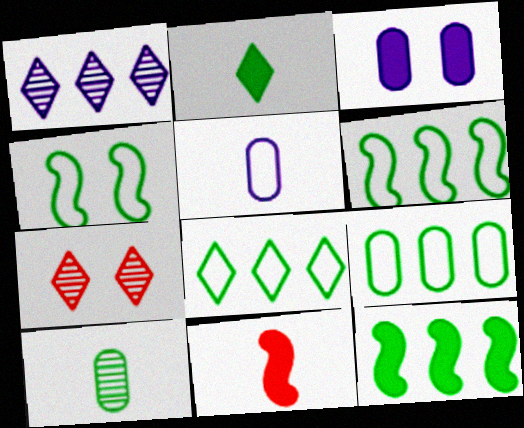[[3, 4, 7], 
[5, 7, 12], 
[6, 8, 9]]